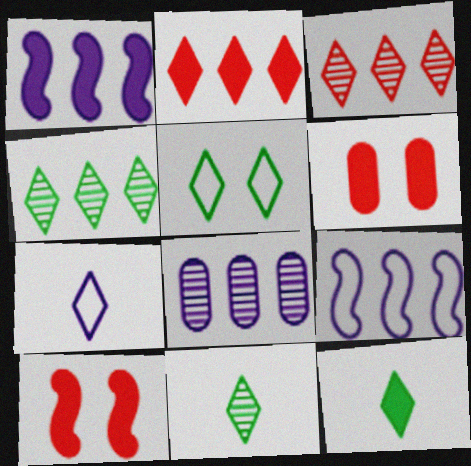[[1, 6, 12], 
[4, 5, 12], 
[6, 9, 11]]